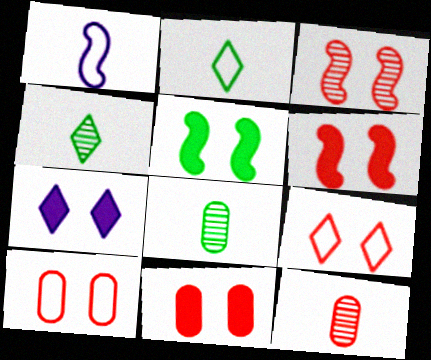[[3, 9, 11], 
[5, 7, 11]]